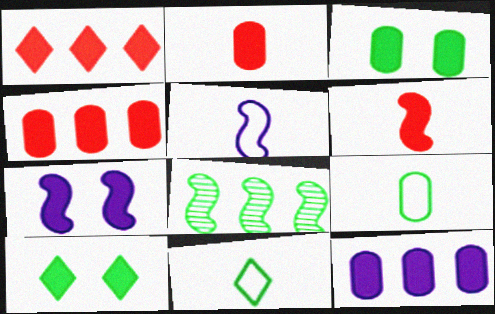[[2, 3, 12], 
[3, 8, 11], 
[6, 10, 12], 
[8, 9, 10]]